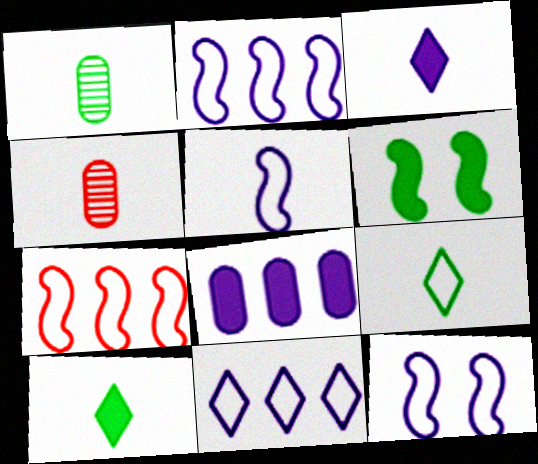[[2, 5, 12], 
[4, 5, 10], 
[4, 6, 11]]